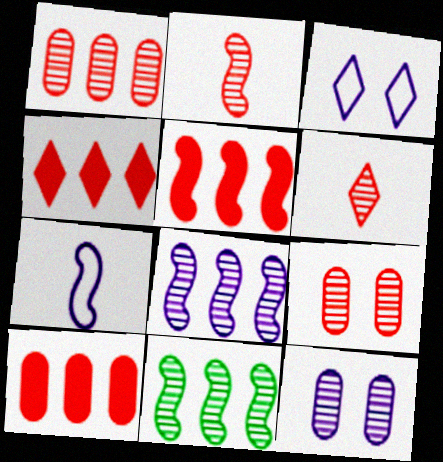[[4, 5, 10], 
[6, 11, 12]]